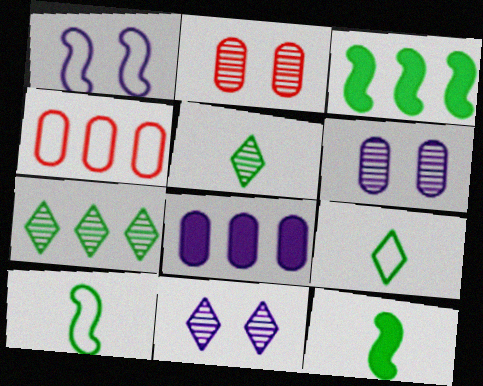[[1, 4, 9], 
[4, 11, 12]]